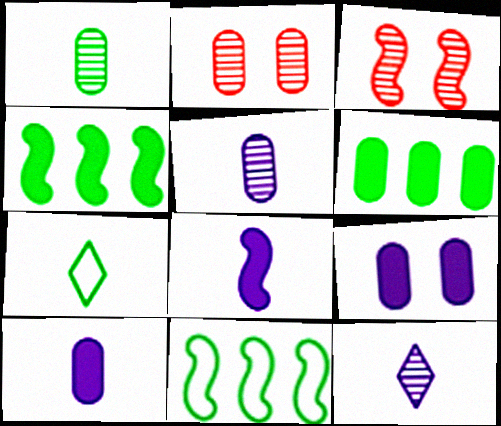[[3, 8, 11]]